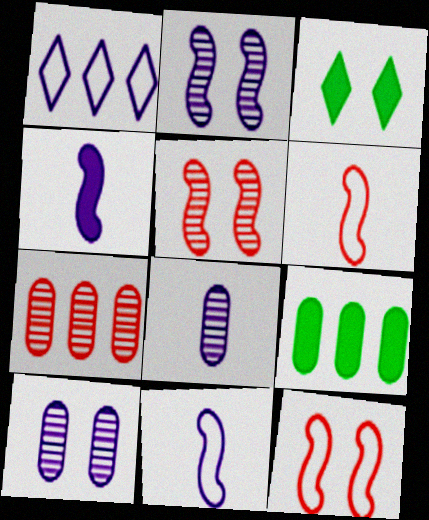[[1, 4, 10], 
[3, 7, 11], 
[3, 10, 12]]